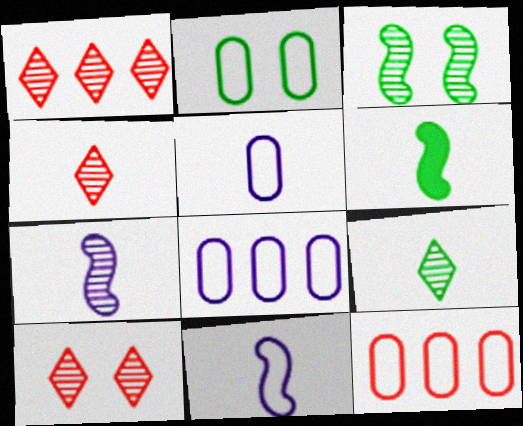[[1, 4, 10], 
[2, 5, 12], 
[4, 5, 6], 
[6, 8, 10]]